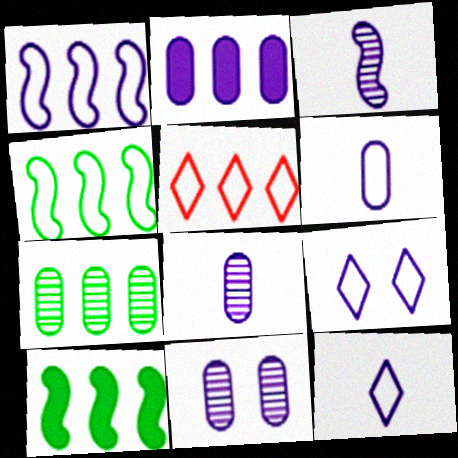[[1, 6, 9], 
[2, 3, 9], 
[2, 6, 11]]